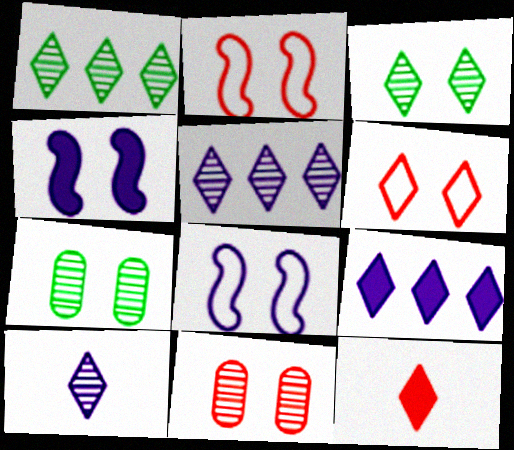[[4, 6, 7]]